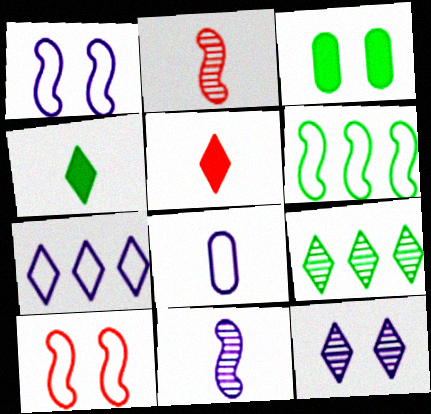[[1, 7, 8], 
[2, 3, 7], 
[2, 4, 8], 
[3, 10, 12]]